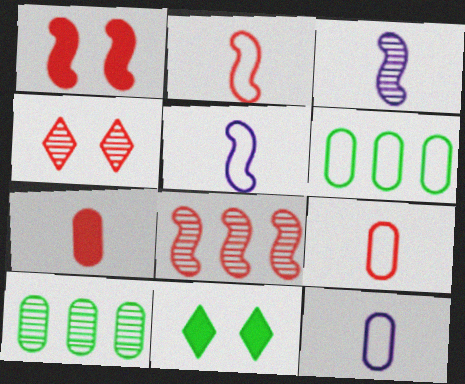[[1, 2, 8], 
[3, 4, 10], 
[8, 11, 12]]